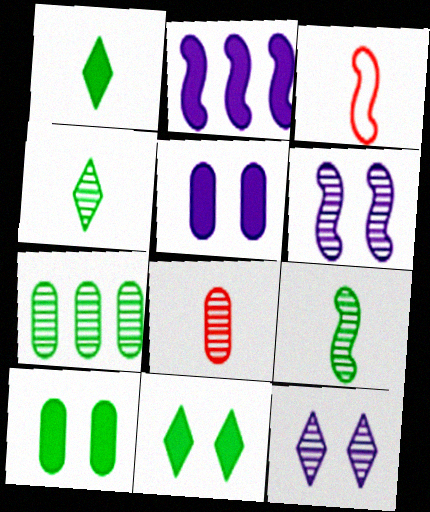[]